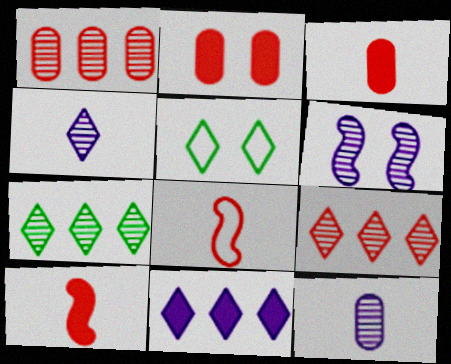[[2, 5, 6], 
[2, 8, 9]]